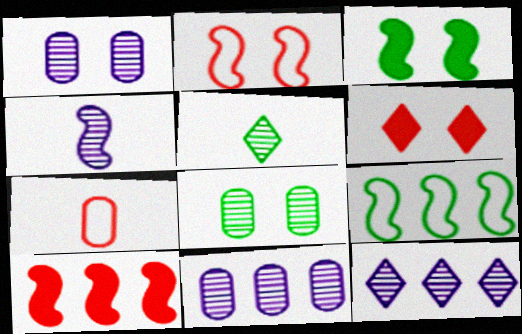[[1, 4, 12], 
[3, 7, 12]]